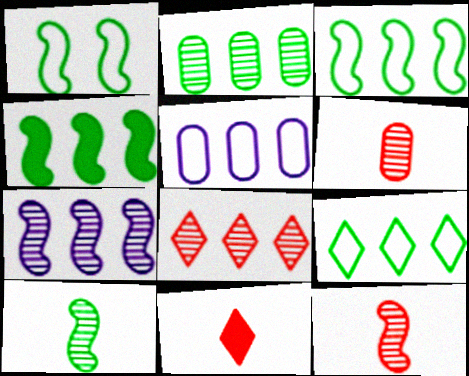[[1, 4, 10], 
[2, 4, 9], 
[2, 7, 8], 
[4, 5, 8]]